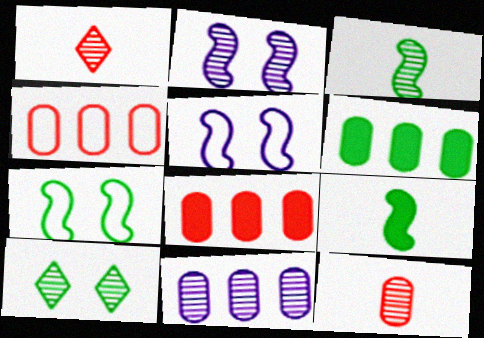[[1, 5, 6], 
[4, 6, 11]]